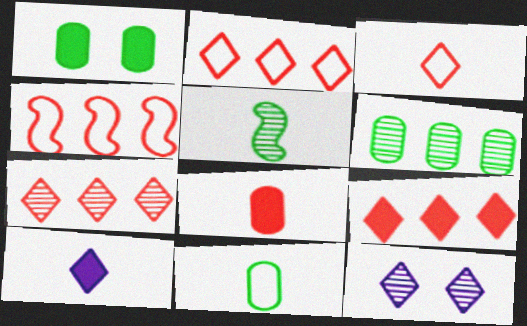[[1, 6, 11], 
[2, 7, 9]]